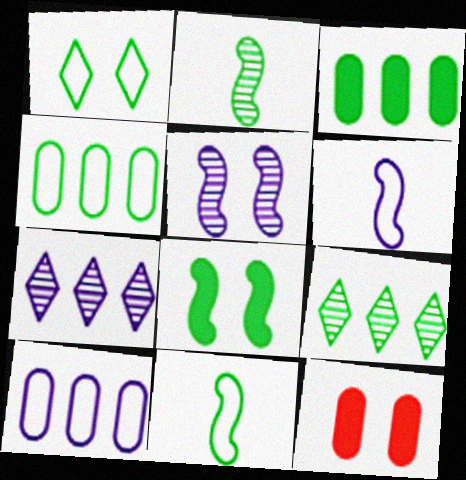[[1, 2, 3], 
[1, 4, 11], 
[1, 5, 12], 
[6, 9, 12], 
[7, 11, 12]]